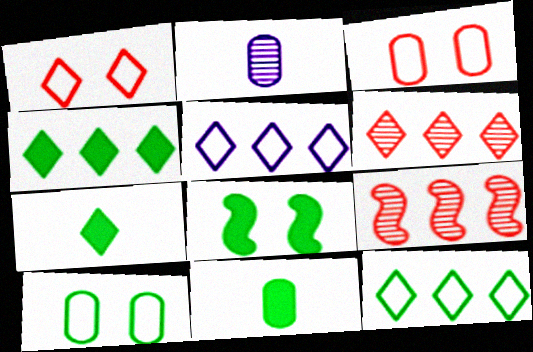[[4, 5, 6], 
[4, 8, 11]]